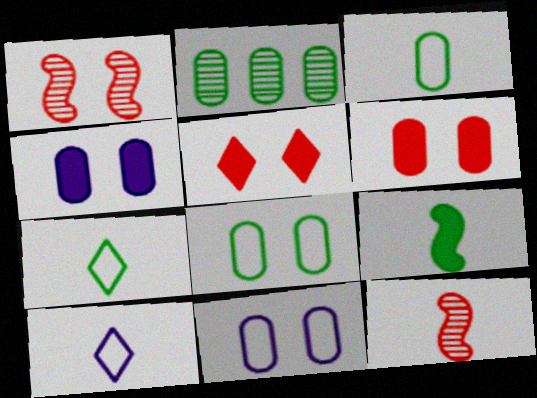[]